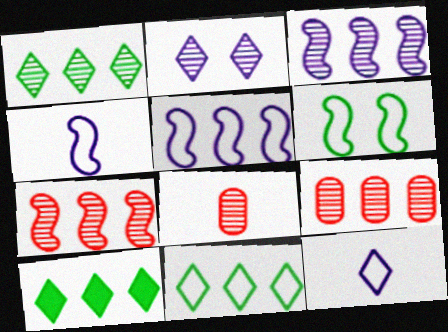[[1, 3, 9], 
[1, 10, 11], 
[5, 9, 10]]